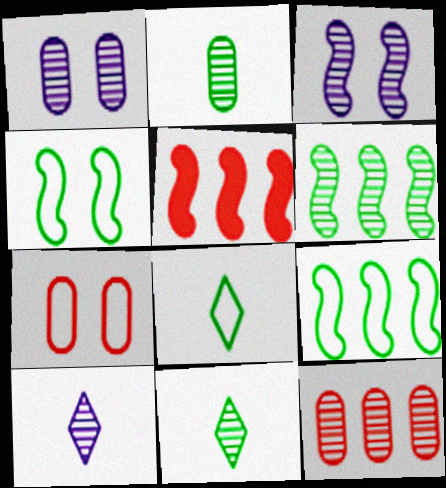[[1, 2, 12], 
[1, 5, 8], 
[3, 11, 12]]